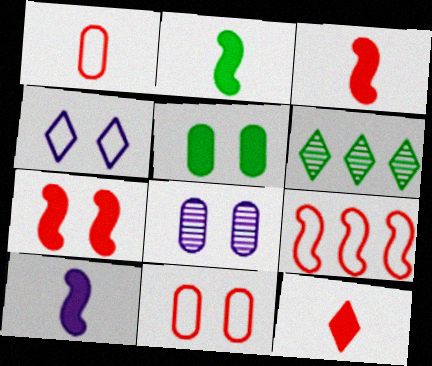[[2, 3, 10], 
[4, 6, 12], 
[5, 8, 11], 
[6, 10, 11]]